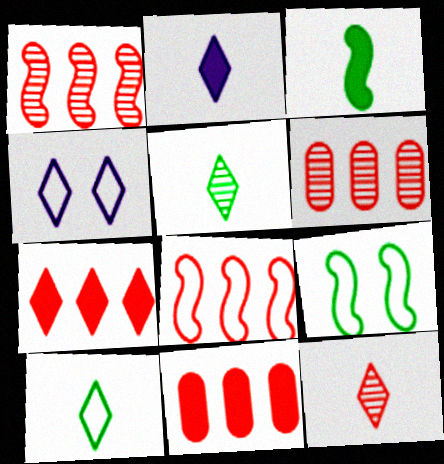[[2, 6, 9], 
[2, 10, 12], 
[3, 4, 6], 
[4, 5, 7], 
[6, 7, 8]]